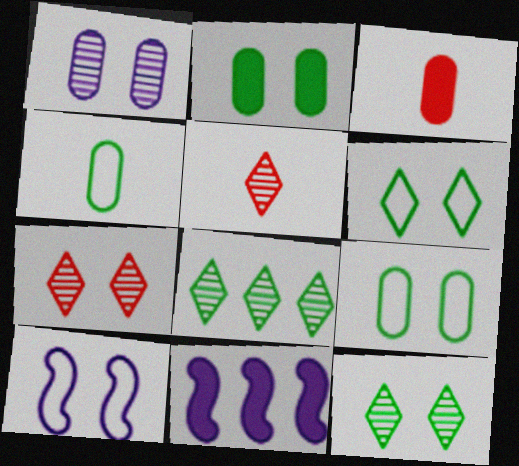[[2, 7, 10], 
[3, 8, 10], 
[4, 7, 11], 
[5, 9, 11]]